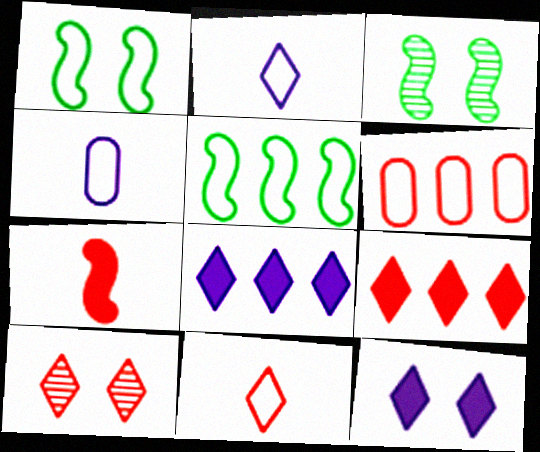[[1, 2, 6], 
[3, 4, 9], 
[6, 7, 10], 
[9, 10, 11]]